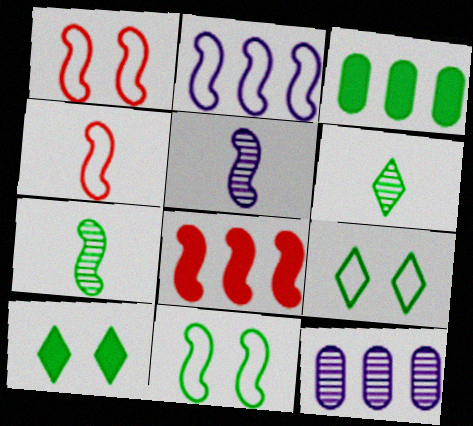[[2, 4, 11], 
[3, 6, 11], 
[3, 7, 9], 
[4, 10, 12], 
[5, 8, 11]]